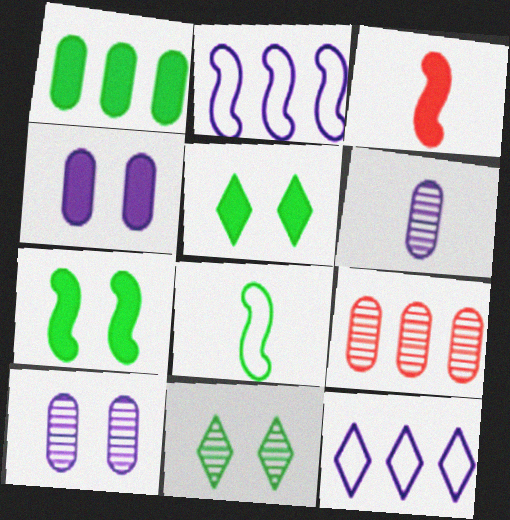[[1, 8, 11]]